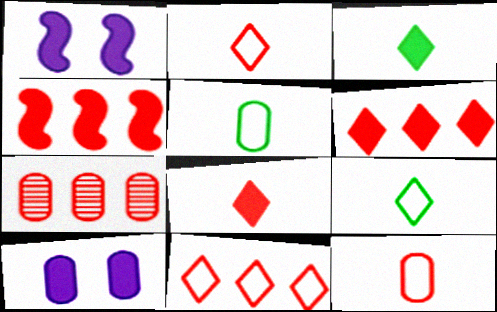[[1, 7, 9], 
[3, 4, 10], 
[4, 7, 11], 
[5, 7, 10]]